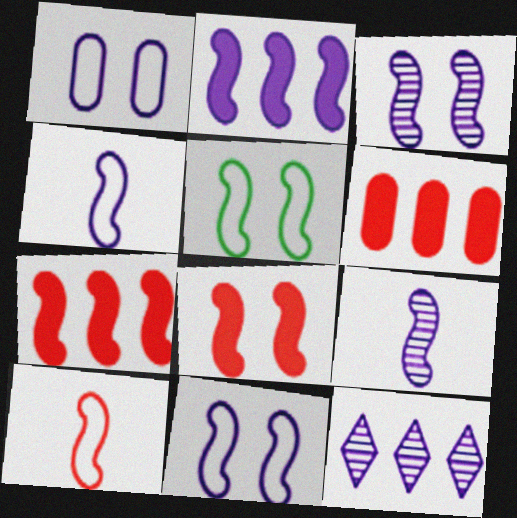[[2, 3, 4], 
[2, 9, 11], 
[3, 5, 8], 
[5, 7, 9]]